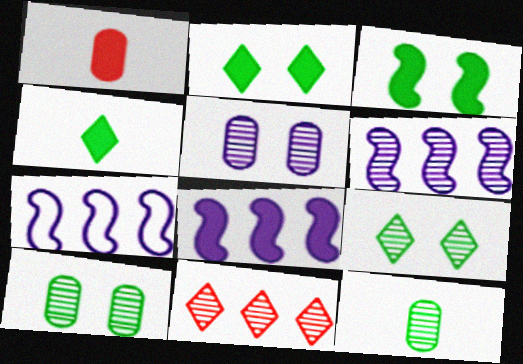[[1, 2, 8], 
[1, 7, 9], 
[6, 7, 8]]